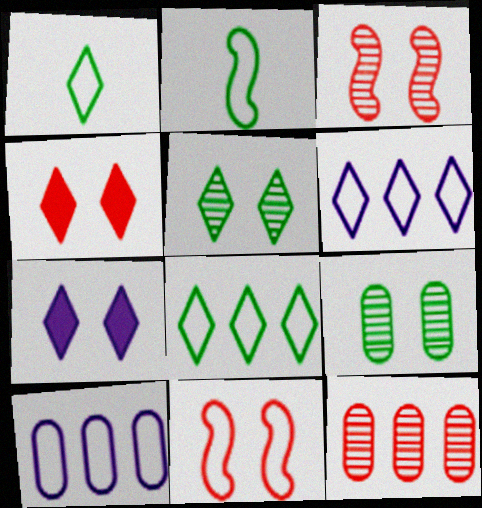[[1, 10, 11], 
[2, 7, 12], 
[7, 9, 11]]